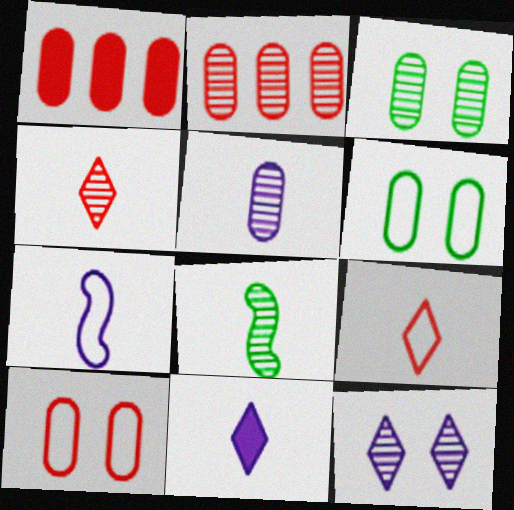[[1, 5, 6], 
[2, 3, 5], 
[2, 8, 12], 
[4, 5, 8], 
[5, 7, 11]]